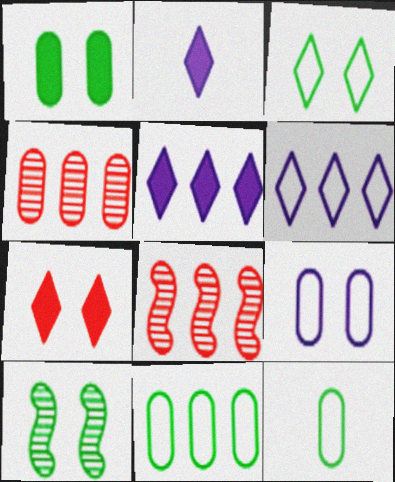[[1, 3, 10], 
[5, 8, 11], 
[7, 9, 10]]